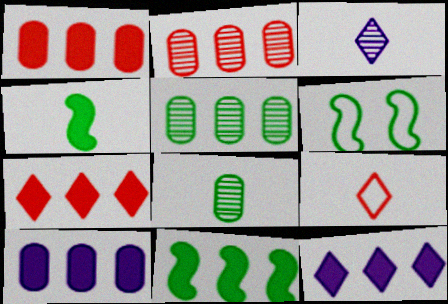[[1, 3, 6], 
[1, 11, 12], 
[7, 10, 11]]